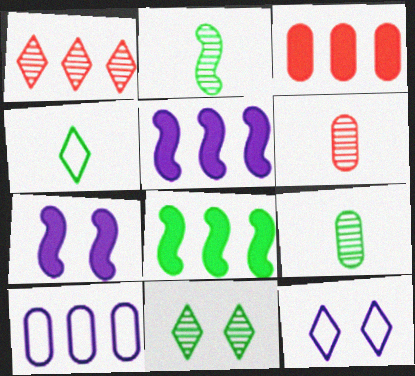[[1, 8, 10], 
[2, 3, 12], 
[6, 8, 12]]